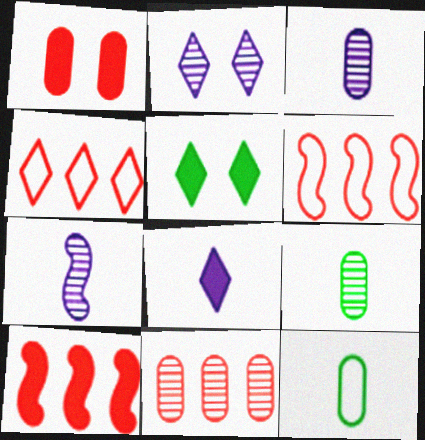[[2, 10, 12], 
[3, 5, 6], 
[4, 10, 11]]